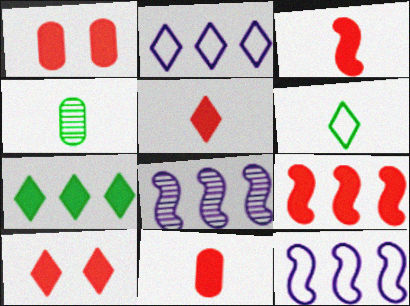[[1, 5, 9], 
[1, 6, 8], 
[3, 5, 11], 
[4, 10, 12], 
[9, 10, 11]]